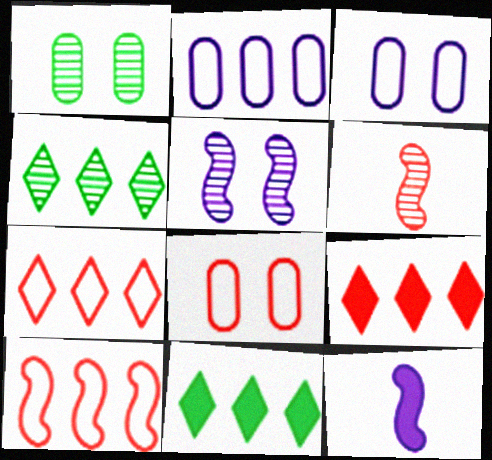[[1, 7, 12], 
[3, 6, 11], 
[4, 8, 12], 
[6, 8, 9]]